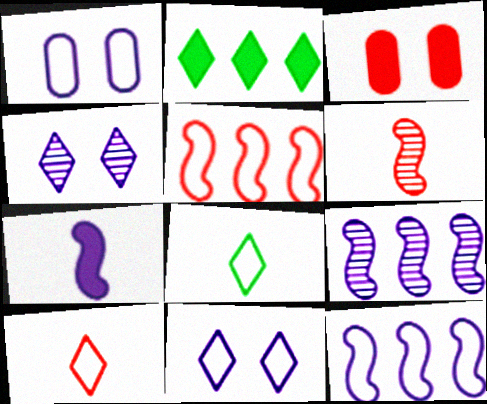[[1, 2, 6], 
[1, 5, 8], 
[2, 3, 7], 
[2, 4, 10], 
[3, 8, 9]]